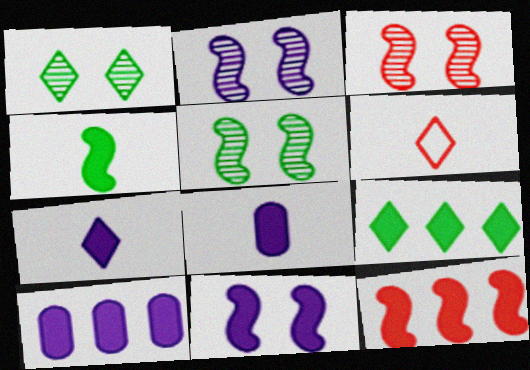[[2, 3, 5], 
[4, 11, 12], 
[5, 6, 10], 
[7, 10, 11], 
[9, 10, 12]]